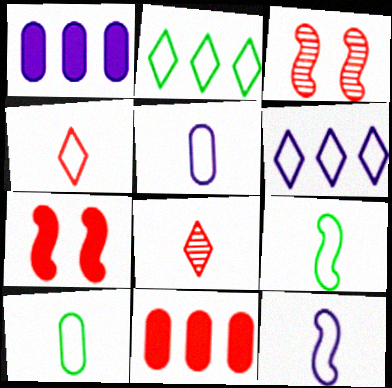[[3, 4, 11], 
[4, 5, 9], 
[4, 10, 12]]